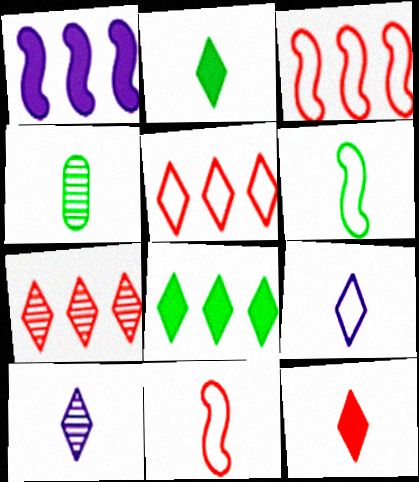[[2, 4, 6]]